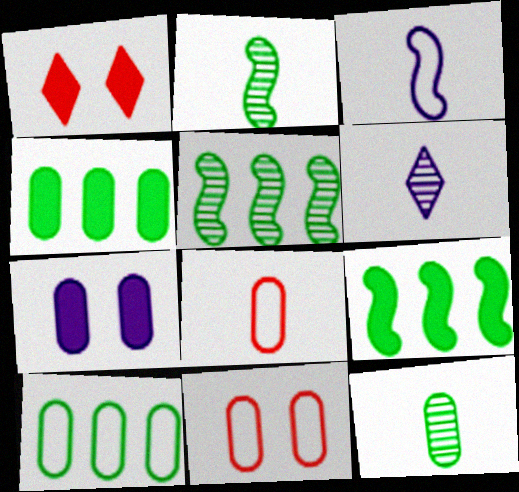[[6, 9, 11]]